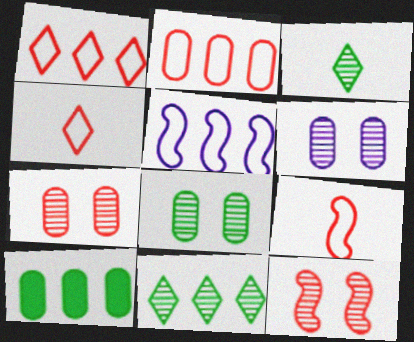[[6, 7, 8]]